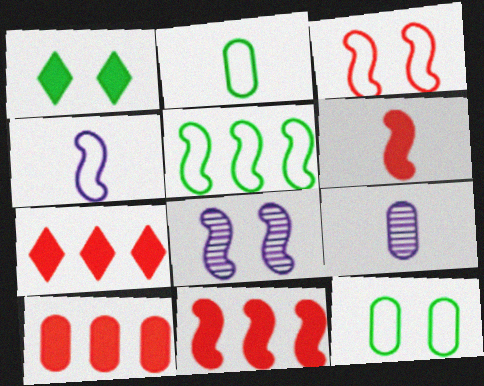[[2, 7, 8], 
[3, 4, 5], 
[5, 6, 8], 
[7, 10, 11], 
[9, 10, 12]]